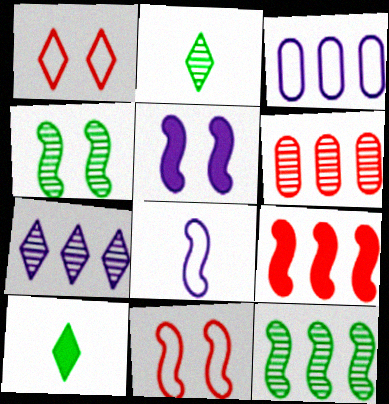[[1, 7, 10], 
[4, 5, 11], 
[4, 8, 9], 
[6, 7, 12]]